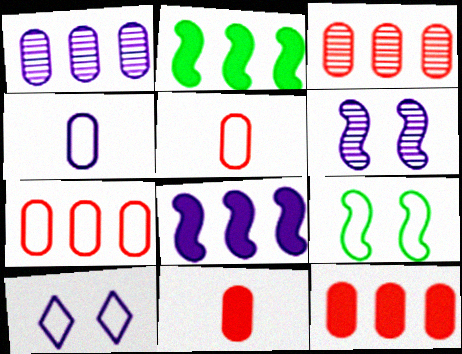[[3, 7, 12]]